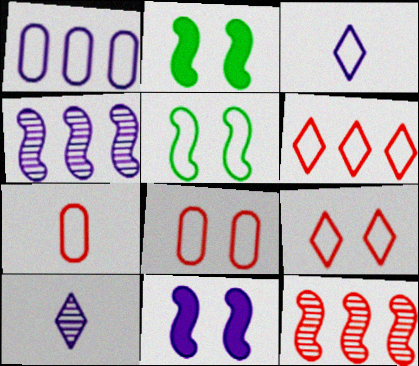[[1, 10, 11]]